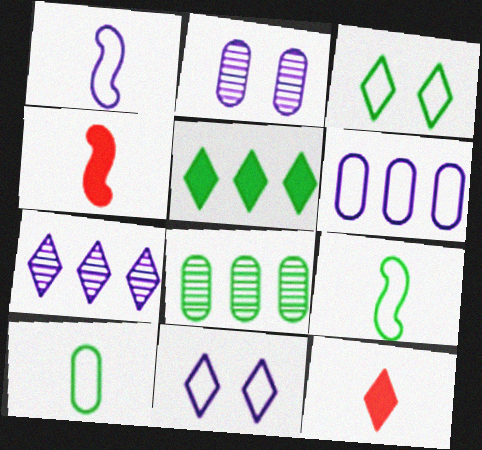[[1, 6, 11], 
[3, 7, 12], 
[4, 8, 11]]